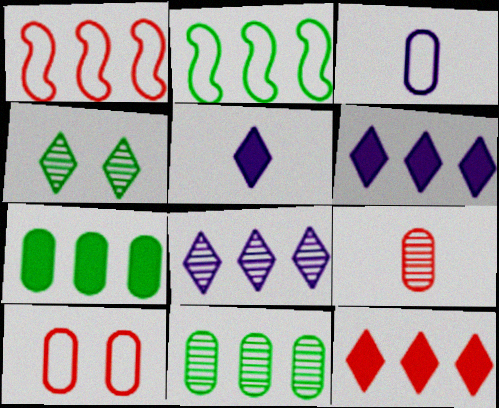[[1, 6, 11], 
[1, 7, 8]]